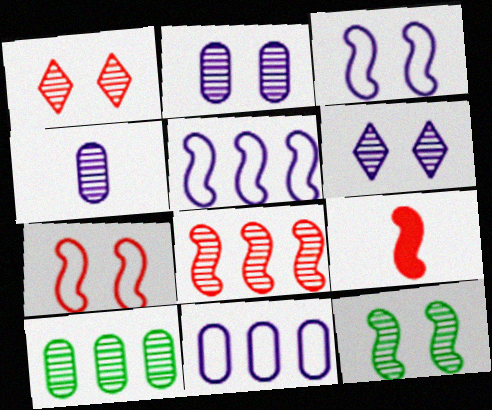[[1, 2, 12], 
[5, 9, 12], 
[7, 8, 9]]